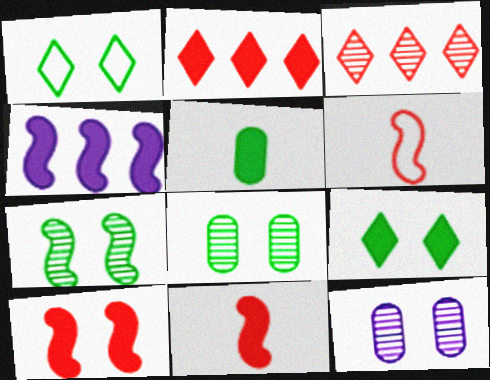[[1, 10, 12], 
[4, 6, 7]]